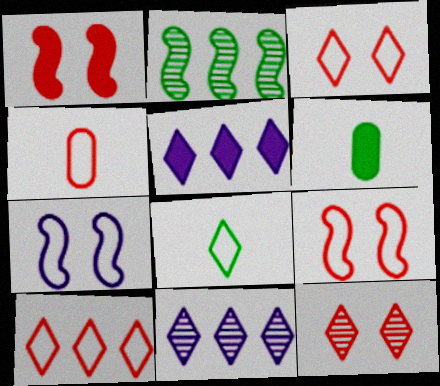[[1, 5, 6], 
[4, 9, 10], 
[5, 8, 12], 
[6, 9, 11]]